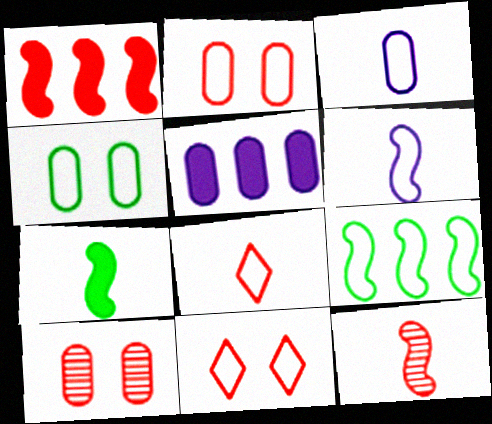[[1, 8, 10], 
[3, 9, 11], 
[6, 7, 12]]